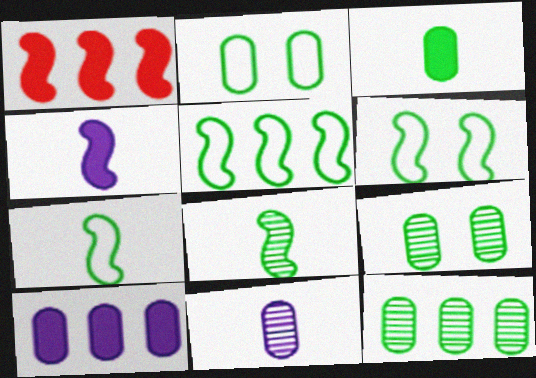[[2, 3, 12], 
[5, 6, 7]]